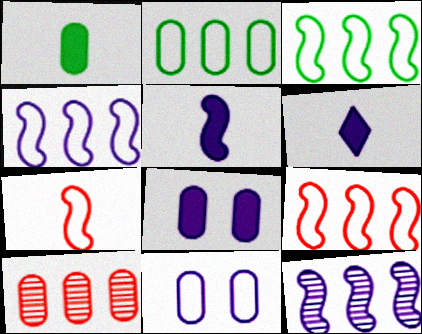[[1, 10, 11], 
[3, 4, 9], 
[6, 11, 12]]